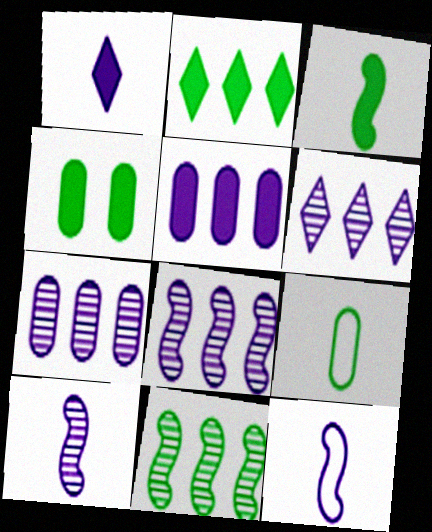[[2, 3, 4], 
[6, 7, 8]]